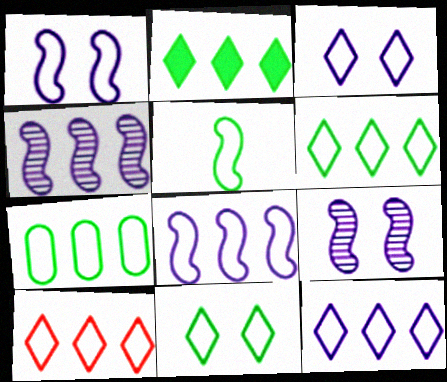[[5, 7, 11], 
[6, 10, 12], 
[7, 8, 10]]